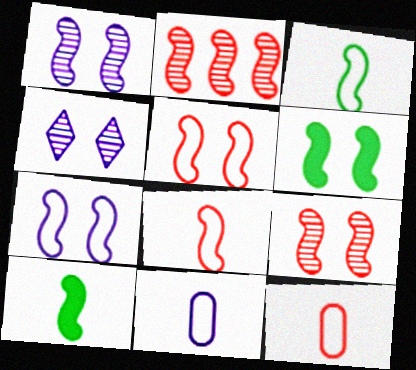[[1, 5, 6], 
[2, 7, 10], 
[6, 7, 9]]